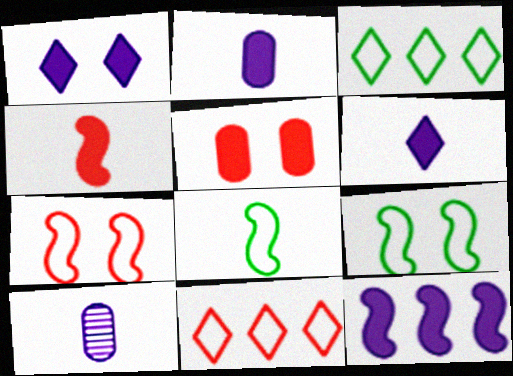[[1, 2, 12]]